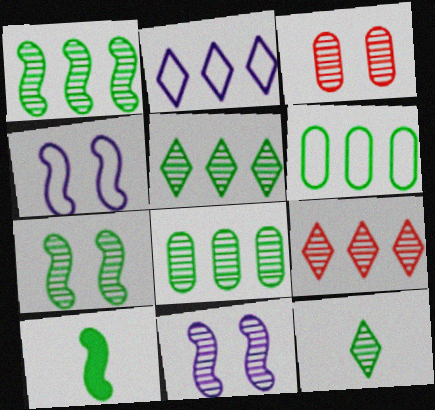[[1, 5, 8], 
[2, 3, 10], 
[7, 8, 12]]